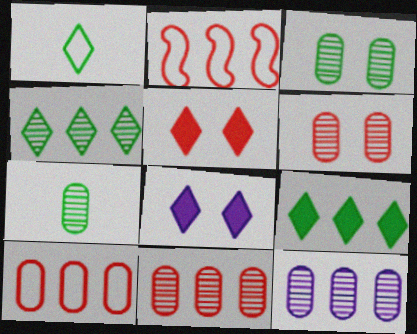[[2, 7, 8], 
[2, 9, 12], 
[6, 7, 12]]